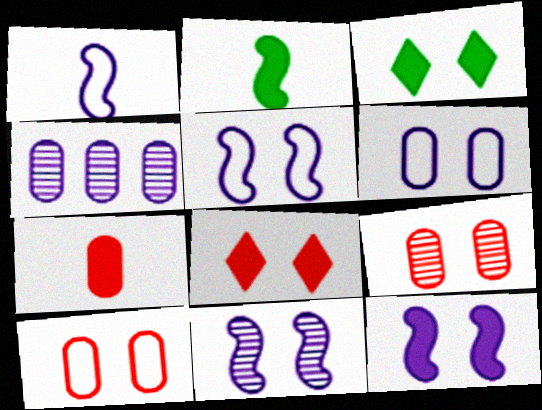[[3, 5, 9], 
[3, 10, 11], 
[5, 11, 12]]